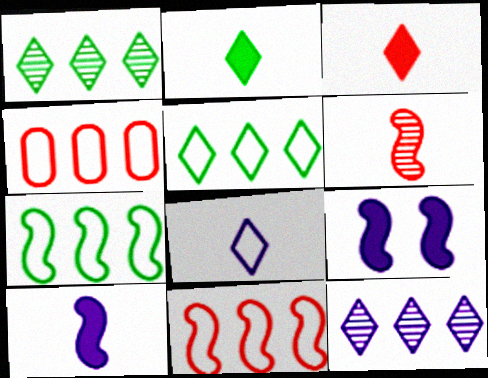[[6, 7, 9]]